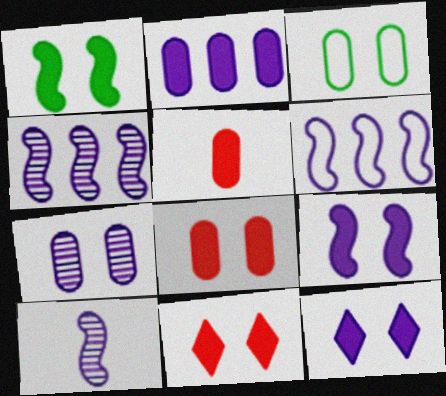[[1, 8, 12], 
[3, 7, 8], 
[6, 9, 10]]